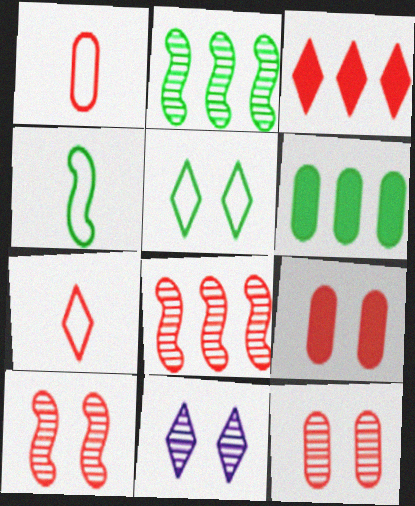[[1, 3, 10], 
[7, 8, 9]]